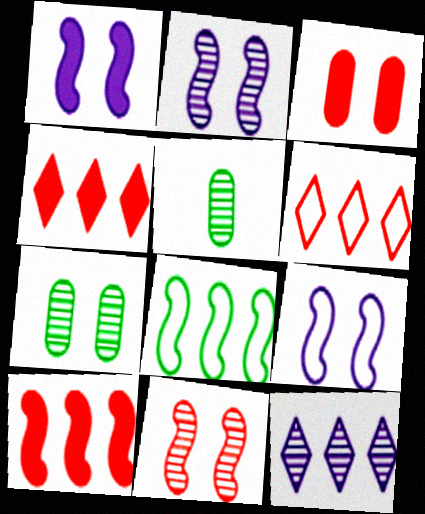[[1, 2, 9], 
[1, 5, 6], 
[4, 5, 9], 
[5, 11, 12]]